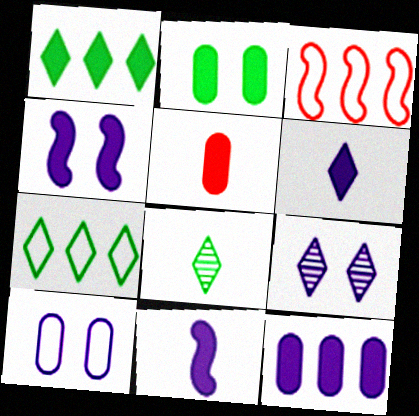[[1, 4, 5], 
[2, 5, 12], 
[4, 6, 12], 
[4, 9, 10]]